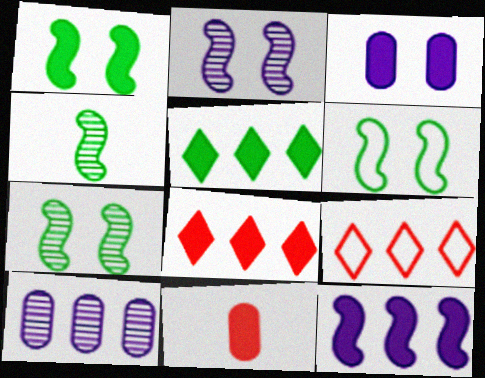[[1, 6, 7], 
[3, 4, 9]]